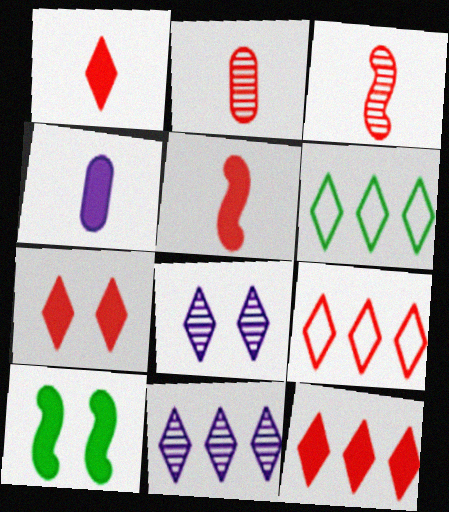[[1, 6, 8], 
[1, 7, 12], 
[4, 10, 12], 
[6, 11, 12]]